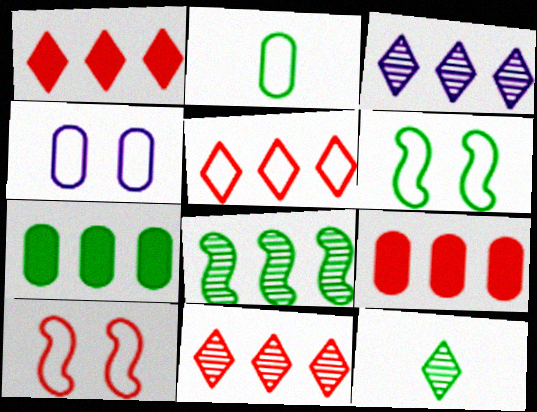[[1, 5, 11], 
[6, 7, 12]]